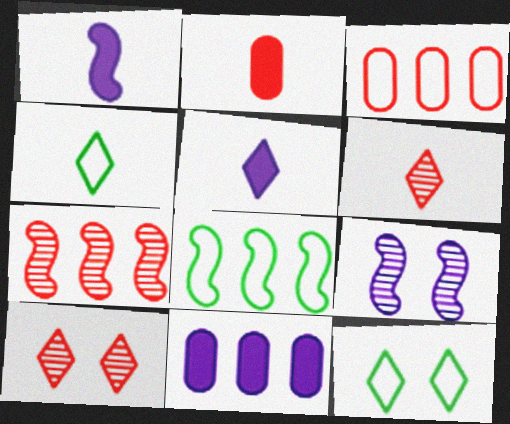[[4, 5, 6]]